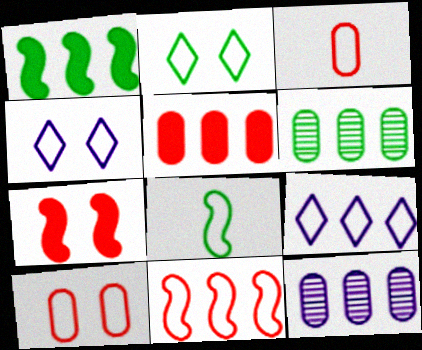[[8, 9, 10]]